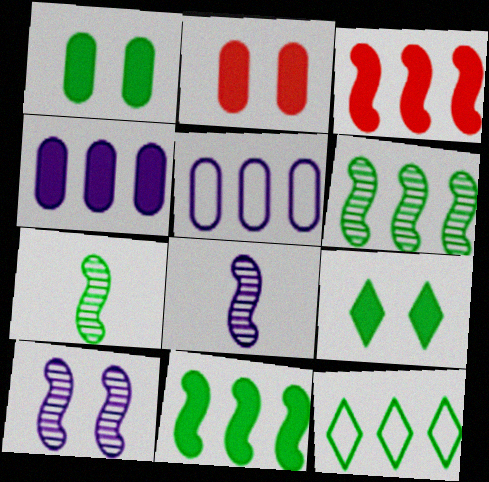[[1, 7, 12], 
[2, 8, 12]]